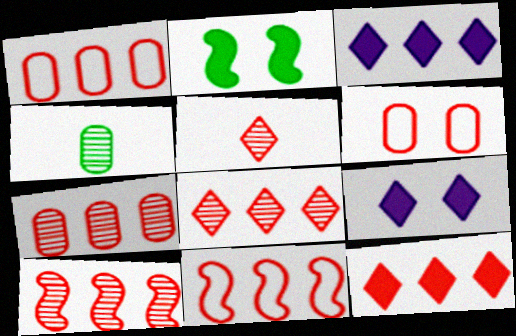[[1, 10, 12], 
[4, 9, 11], 
[7, 8, 10], 
[7, 11, 12]]